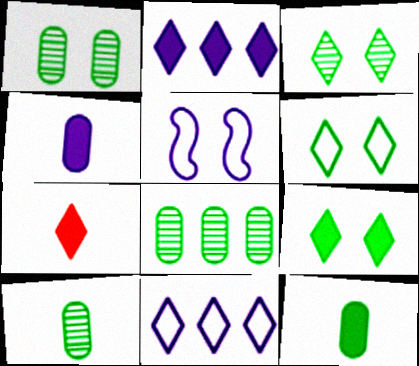[[1, 8, 10], 
[2, 7, 9], 
[3, 6, 9], 
[3, 7, 11], 
[5, 7, 8]]